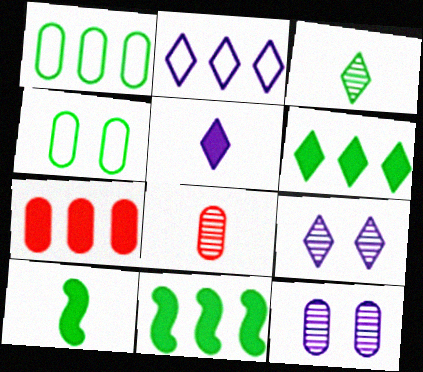[[2, 5, 9], 
[3, 4, 11]]